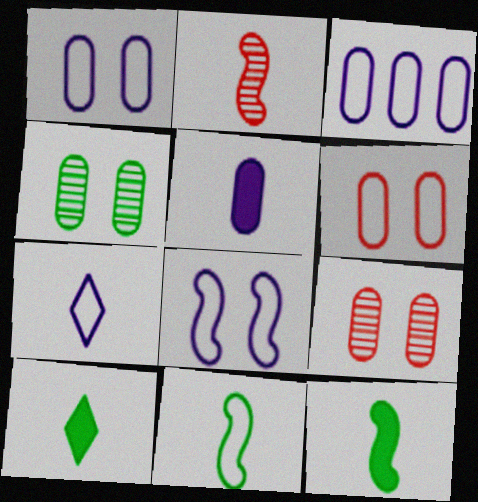[[3, 7, 8]]